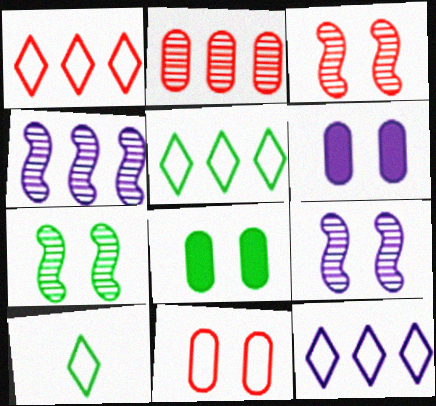[[1, 5, 12], 
[3, 7, 9]]